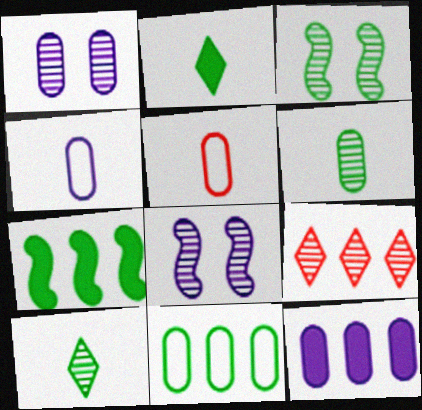[[1, 4, 12], 
[2, 3, 11], 
[6, 8, 9]]